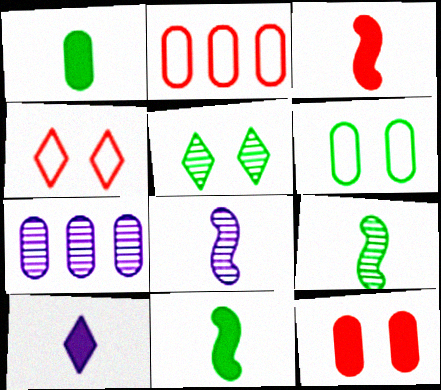[[1, 3, 10], 
[4, 7, 11]]